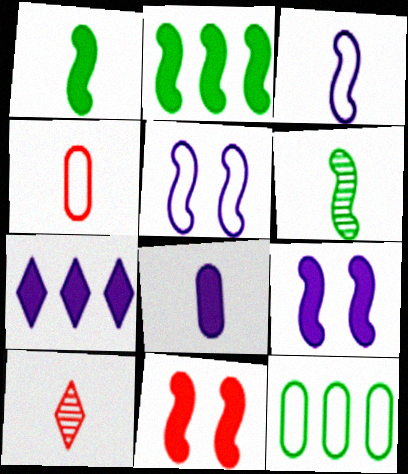[[7, 8, 9], 
[9, 10, 12]]